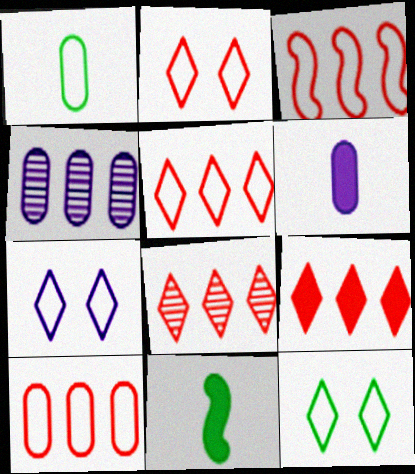[[1, 3, 7], 
[2, 4, 11], 
[2, 7, 12], 
[3, 5, 10], 
[5, 8, 9]]